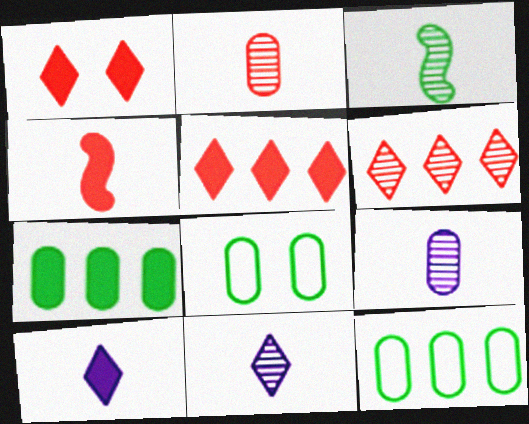[[2, 3, 11]]